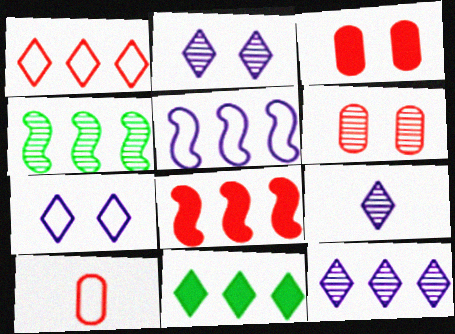[[1, 11, 12], 
[2, 9, 12], 
[4, 5, 8], 
[4, 6, 9]]